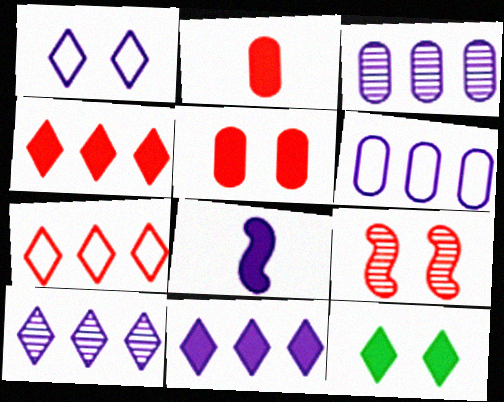[[1, 3, 8], 
[2, 7, 9]]